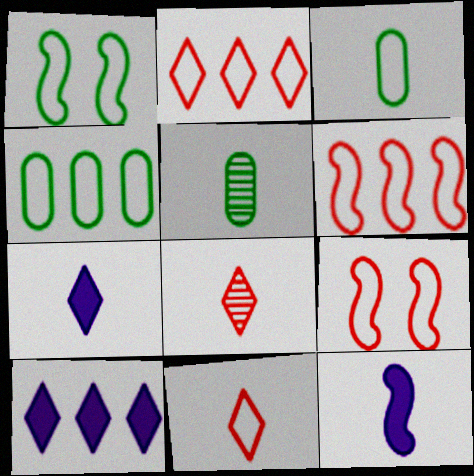[[3, 8, 12], 
[5, 9, 10], 
[5, 11, 12]]